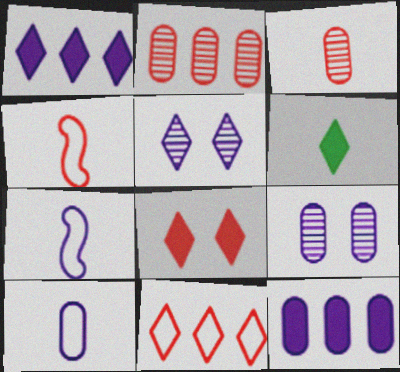[[1, 6, 8], 
[1, 7, 9], 
[2, 4, 8], 
[3, 6, 7], 
[5, 6, 11], 
[5, 7, 12], 
[9, 10, 12]]